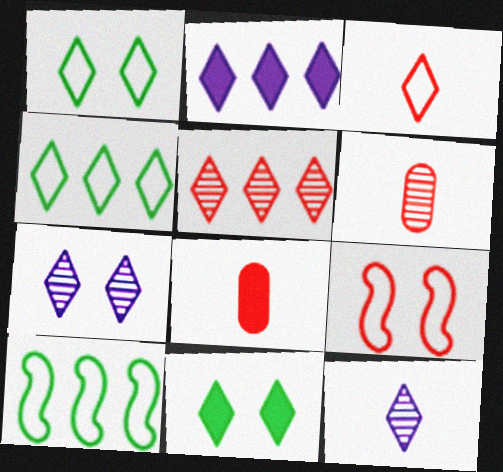[[2, 4, 5], 
[5, 8, 9], 
[7, 8, 10]]